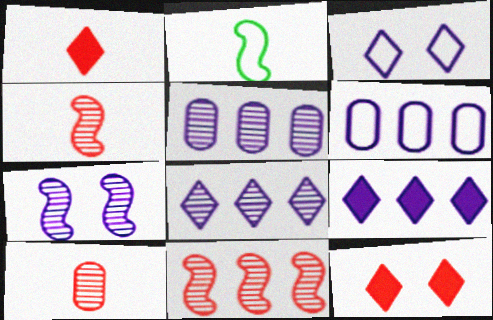[[2, 5, 12]]